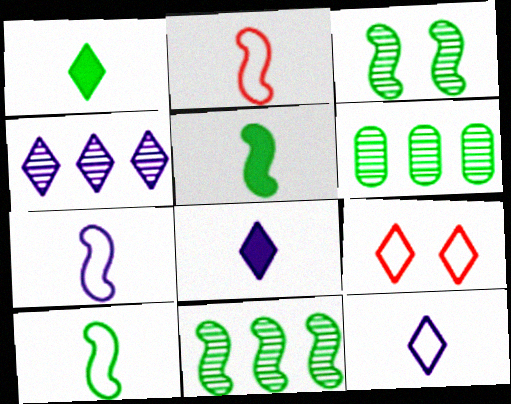[[1, 4, 9], 
[2, 7, 10]]